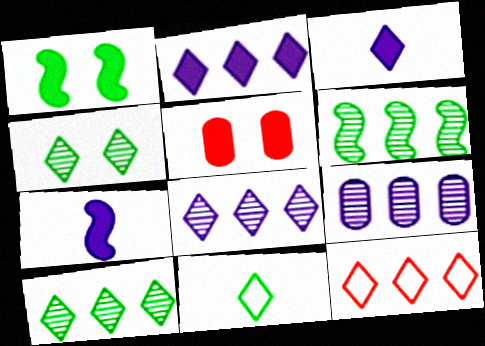[[2, 10, 12], 
[3, 4, 12]]